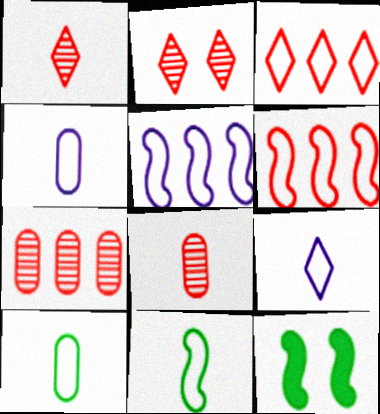[[7, 9, 12]]